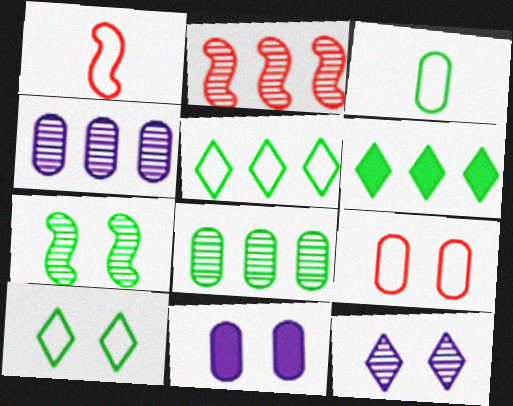[[3, 6, 7]]